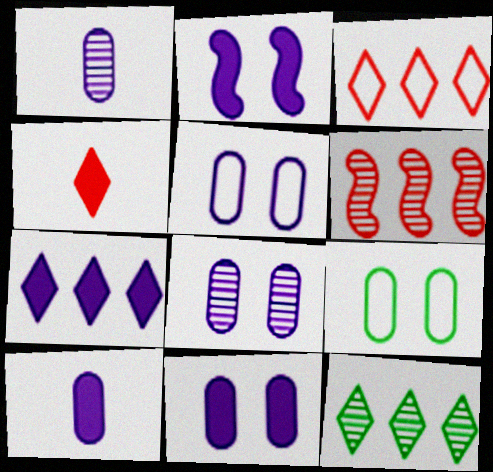[[2, 7, 10], 
[3, 7, 12], 
[5, 8, 11]]